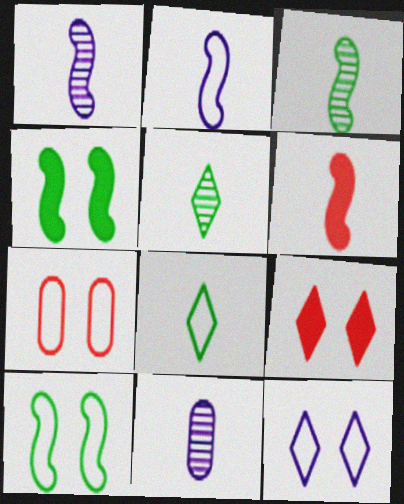[[2, 3, 6], 
[6, 8, 11], 
[7, 10, 12]]